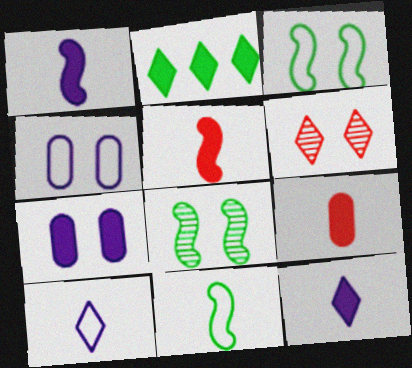[[2, 5, 7], 
[2, 6, 10], 
[3, 6, 7]]